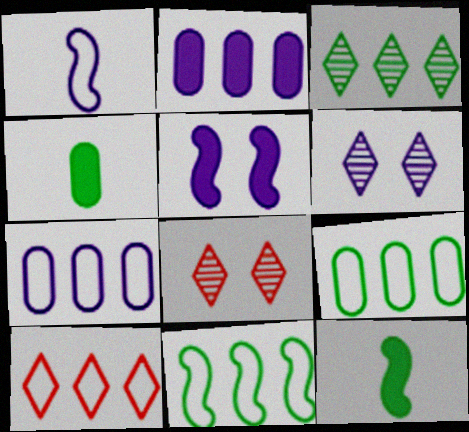[[1, 2, 6], 
[7, 8, 12], 
[7, 10, 11]]